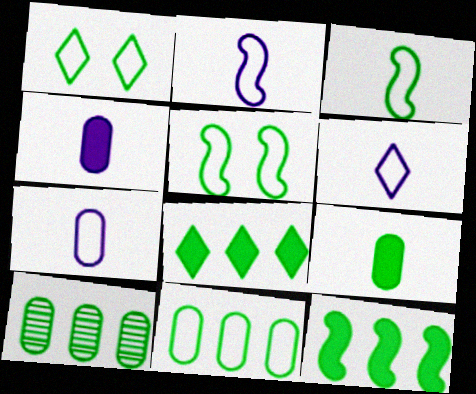[[1, 3, 11], 
[2, 6, 7]]